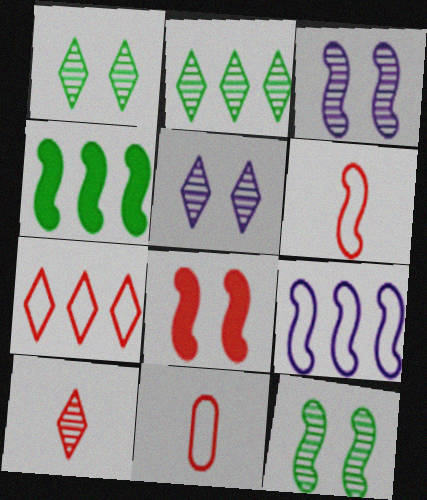[[2, 5, 10], 
[3, 4, 6], 
[4, 5, 11]]